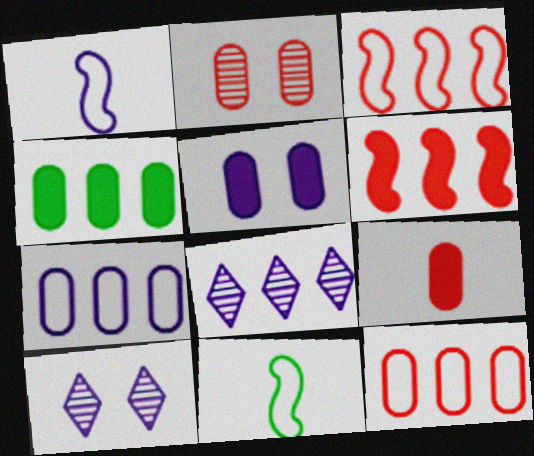[[1, 5, 8], 
[2, 9, 12], 
[3, 4, 8], 
[4, 5, 9]]